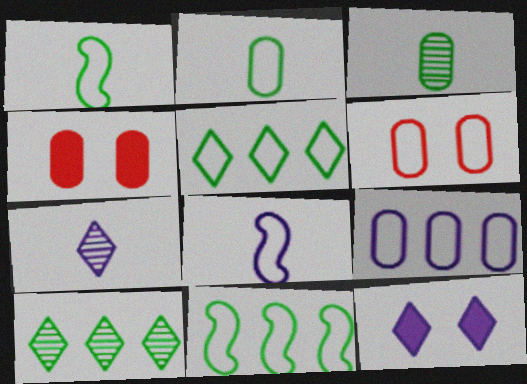[[2, 6, 9], 
[3, 4, 9], 
[4, 7, 11], 
[4, 8, 10], 
[5, 6, 8]]